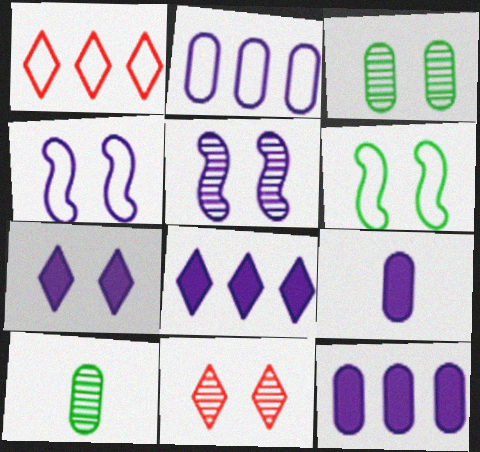[[3, 5, 11]]